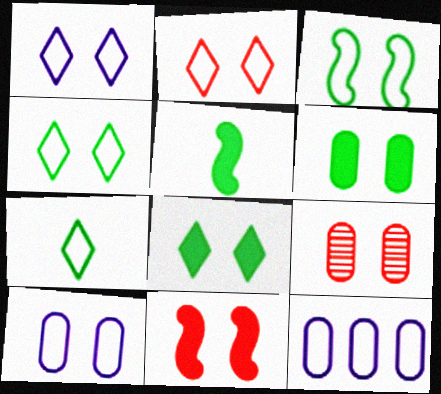[[1, 2, 4], 
[2, 3, 10], 
[2, 9, 11], 
[6, 9, 10]]